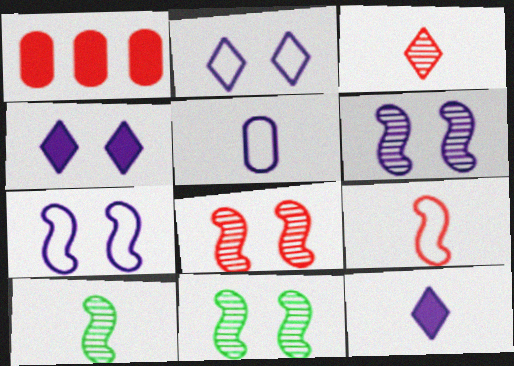[[1, 2, 10], 
[6, 8, 11]]